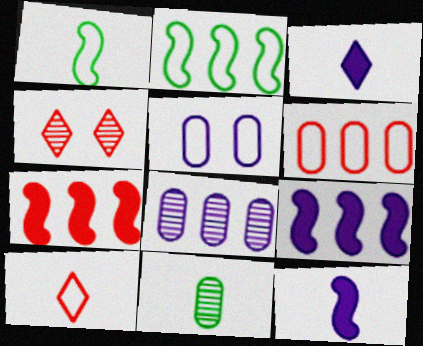[[2, 5, 10], 
[10, 11, 12]]